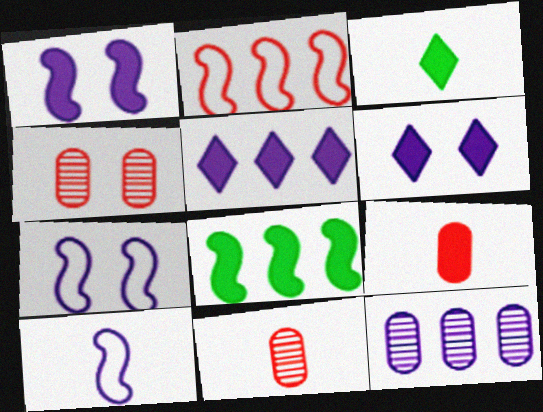[[3, 10, 11], 
[6, 8, 9], 
[6, 10, 12]]